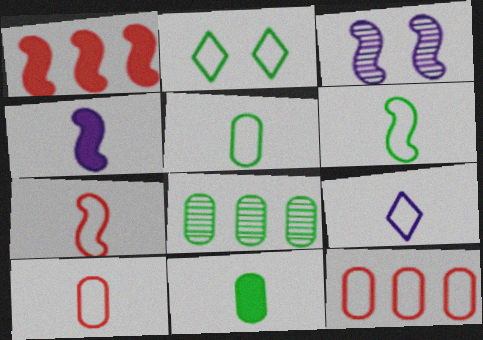[[1, 3, 6], 
[5, 7, 9], 
[6, 9, 10]]